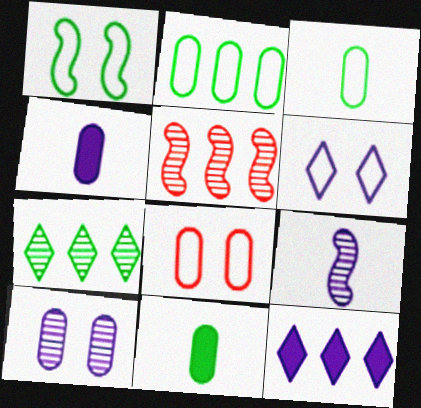[[1, 6, 8], 
[1, 7, 11], 
[2, 5, 12], 
[5, 6, 11]]